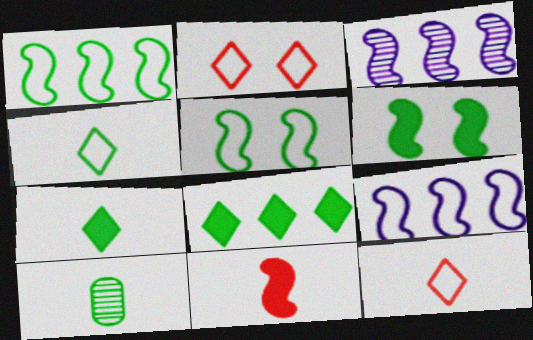[[3, 5, 11], 
[5, 8, 10]]